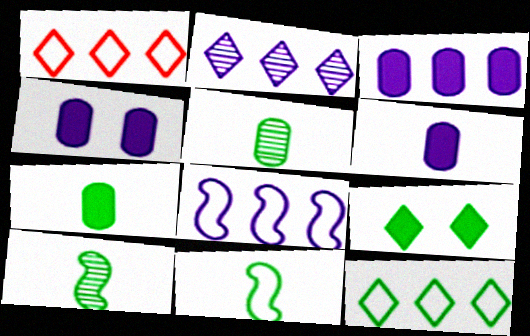[[1, 4, 10], 
[2, 3, 8], 
[3, 4, 6]]